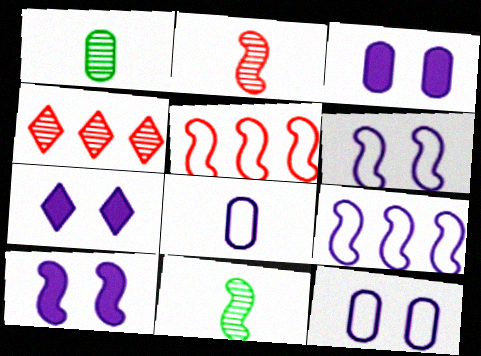[[1, 5, 7], 
[3, 7, 10], 
[5, 10, 11]]